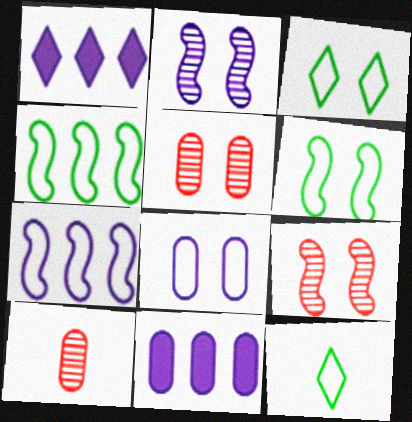[[1, 6, 10], 
[9, 11, 12]]